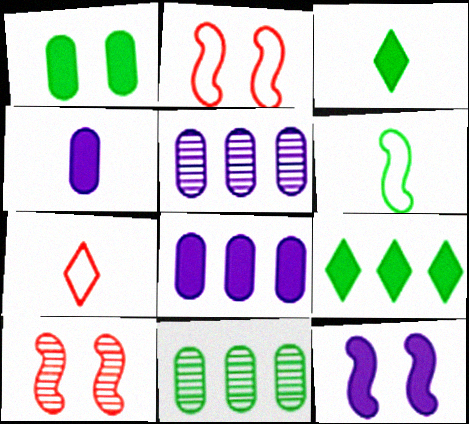[[2, 3, 5], 
[7, 11, 12]]